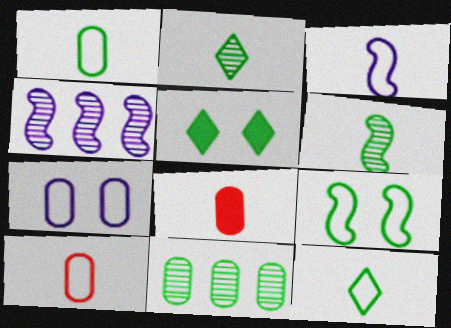[[2, 3, 8], 
[3, 10, 12], 
[4, 5, 10], 
[7, 8, 11]]